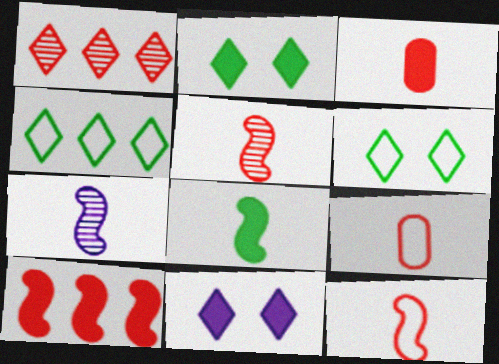[[7, 8, 12]]